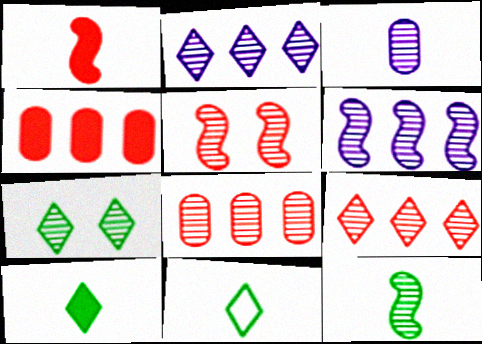[[1, 3, 11], 
[5, 6, 12]]